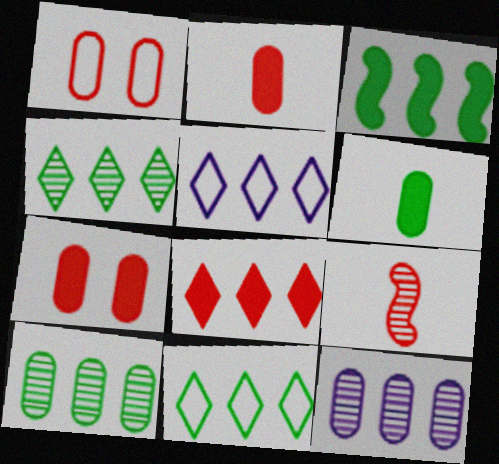[[1, 6, 12], 
[1, 8, 9], 
[3, 10, 11], 
[4, 5, 8]]